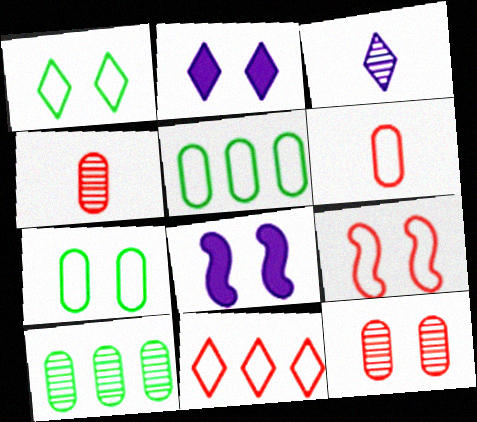[[1, 8, 12], 
[6, 9, 11]]